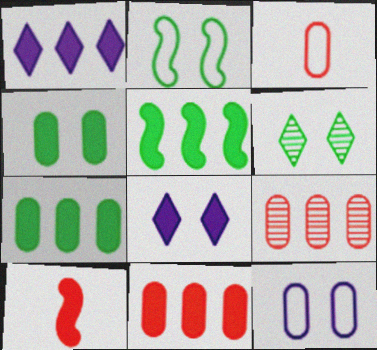[[1, 4, 10], 
[1, 5, 11], 
[2, 4, 6], 
[7, 8, 10]]